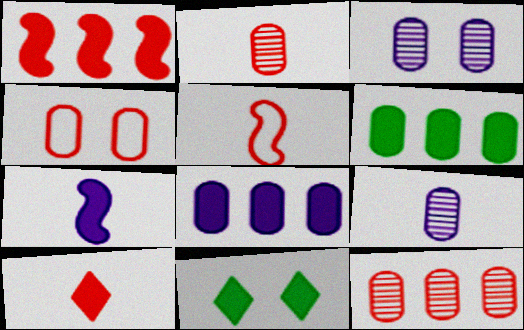[[2, 5, 10], 
[4, 6, 9]]